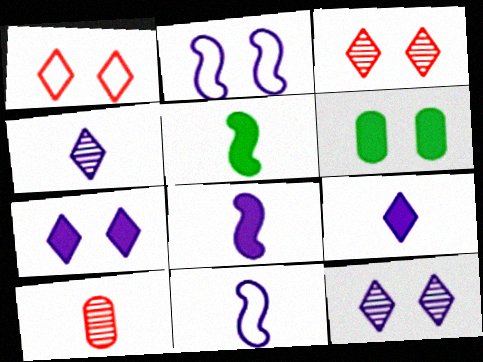[[2, 3, 6]]